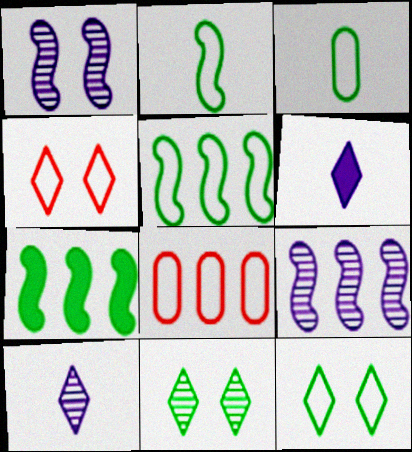[[3, 5, 12], 
[3, 7, 11]]